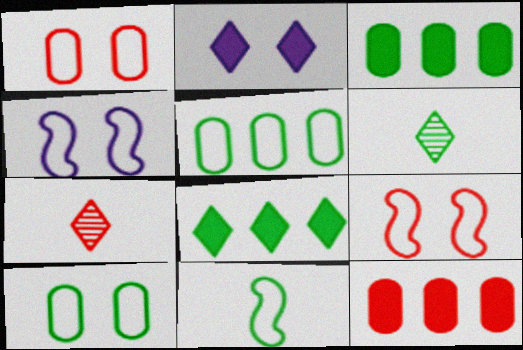[[3, 4, 7], 
[4, 6, 12], 
[7, 9, 12]]